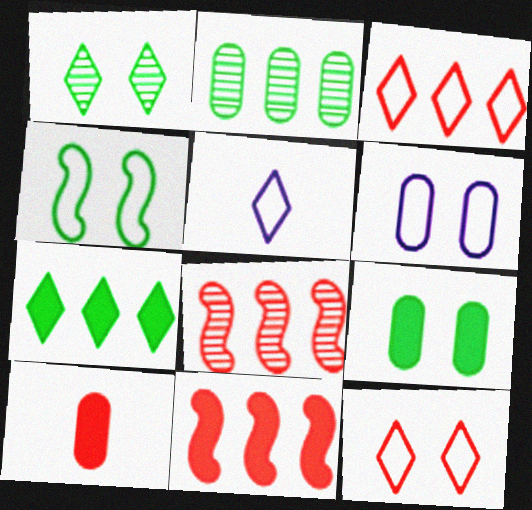[[1, 4, 9], 
[2, 6, 10], 
[4, 6, 12], 
[5, 8, 9], 
[8, 10, 12]]